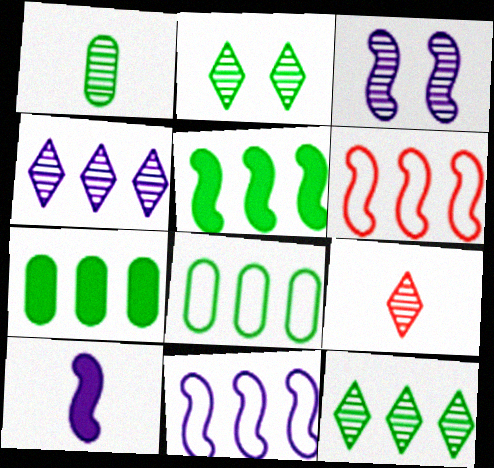[[2, 4, 9], 
[3, 10, 11], 
[4, 6, 7], 
[5, 8, 12]]